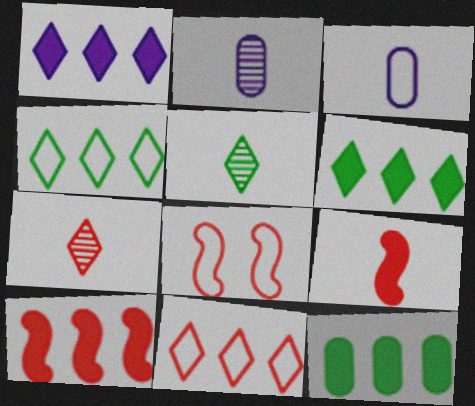[[1, 10, 12], 
[2, 6, 8], 
[3, 4, 8], 
[3, 5, 9]]